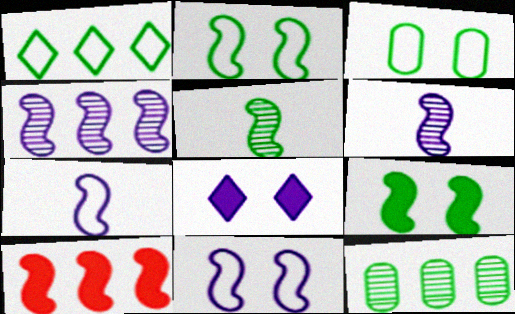[[2, 6, 10], 
[5, 10, 11]]